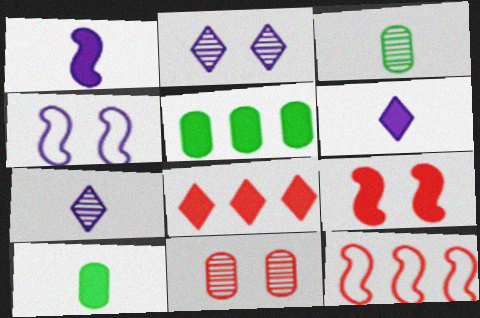[[2, 10, 12], 
[3, 4, 8], 
[5, 6, 9]]